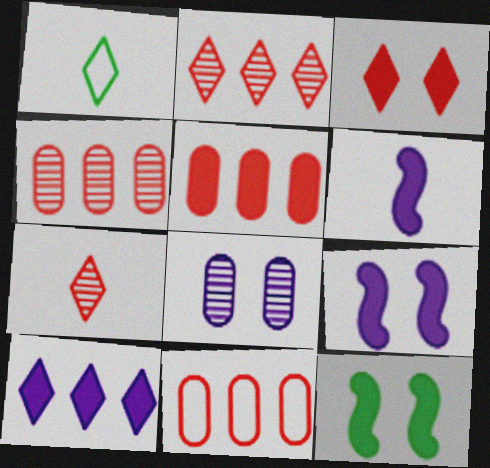[[1, 4, 9], 
[4, 5, 11]]